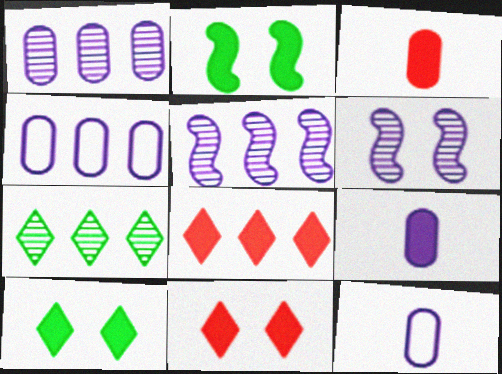[[2, 8, 9]]